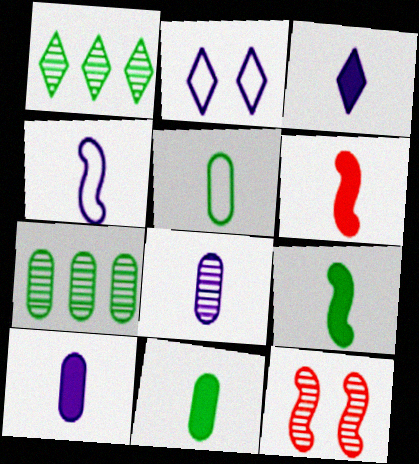[[1, 8, 12], 
[2, 6, 7], 
[3, 4, 8], 
[3, 6, 11]]